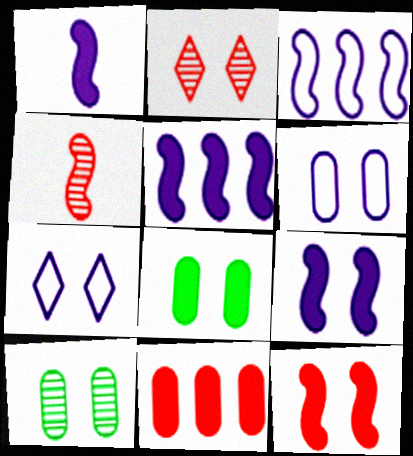[[1, 5, 9], 
[7, 10, 12]]